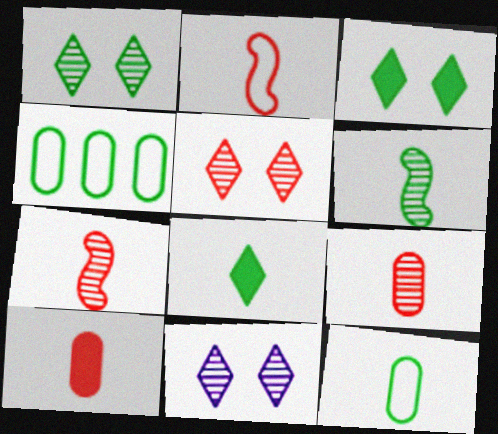[[1, 5, 11], 
[3, 4, 6], 
[6, 8, 12]]